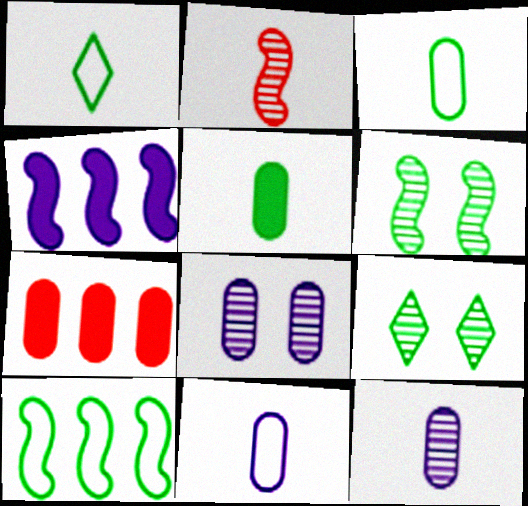[[3, 7, 8], 
[5, 9, 10]]